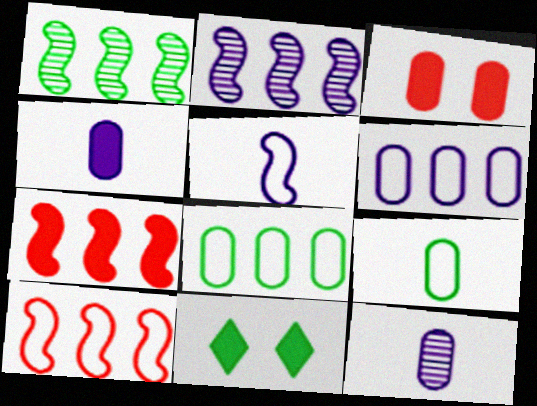[[1, 9, 11], 
[3, 8, 12], 
[4, 7, 11], 
[10, 11, 12]]